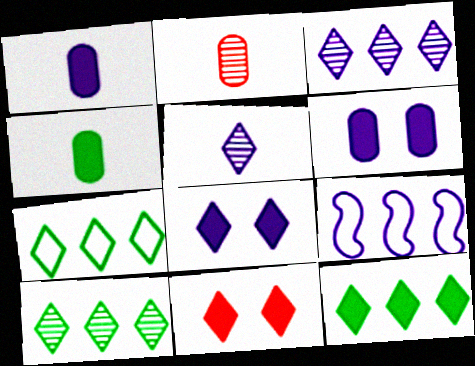[[5, 6, 9], 
[5, 7, 11], 
[7, 10, 12]]